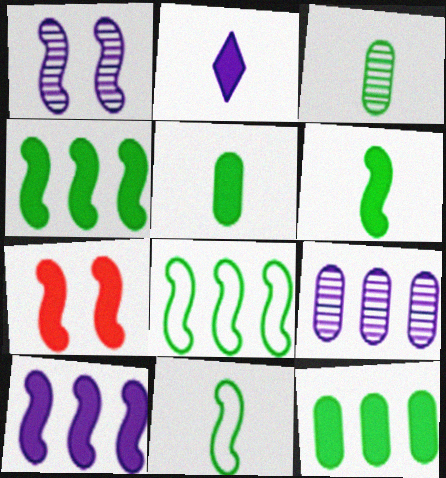[[2, 7, 12], 
[6, 7, 10]]